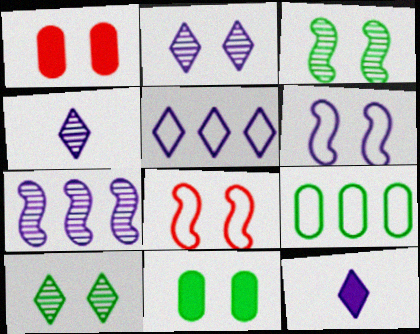[[1, 6, 10], 
[2, 5, 12], 
[2, 8, 11]]